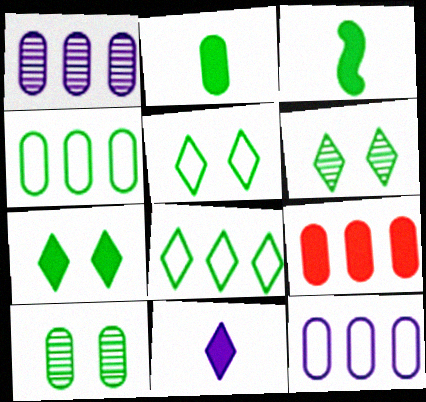[[1, 4, 9], 
[2, 4, 10], 
[3, 4, 6], 
[3, 8, 10], 
[5, 6, 7]]